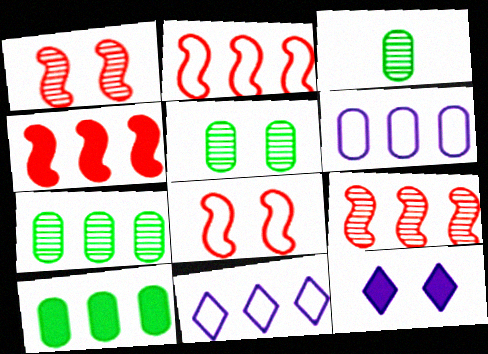[[2, 3, 12], 
[2, 4, 9], 
[3, 5, 7], 
[4, 7, 11], 
[5, 8, 12], 
[9, 10, 11]]